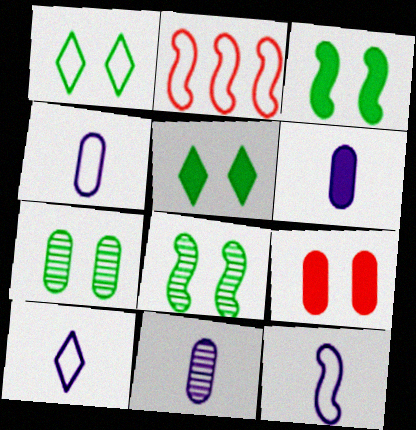[[1, 2, 4], 
[1, 3, 7], 
[2, 5, 11], 
[4, 6, 11], 
[4, 10, 12]]